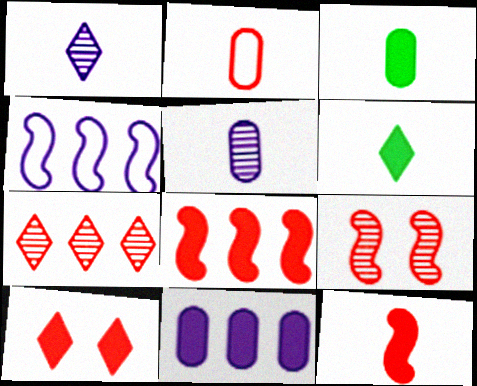[[2, 3, 5]]